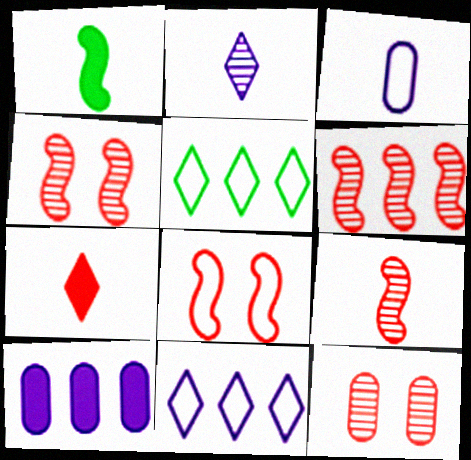[[1, 11, 12], 
[3, 5, 8], 
[4, 6, 9], 
[5, 6, 10]]